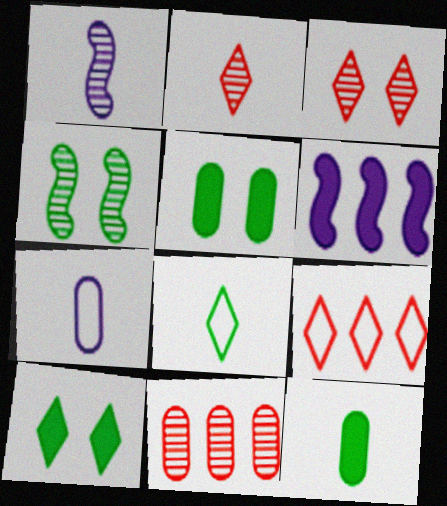[[1, 5, 9], 
[5, 7, 11]]